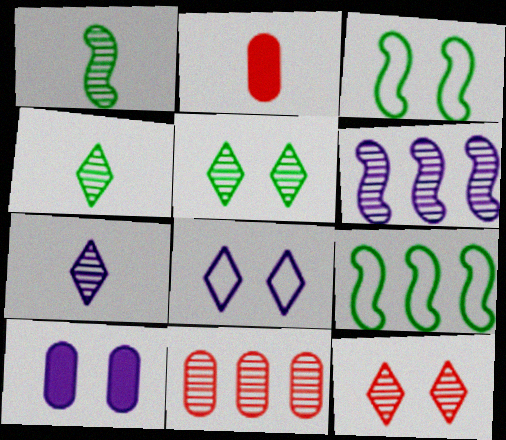[[3, 10, 12]]